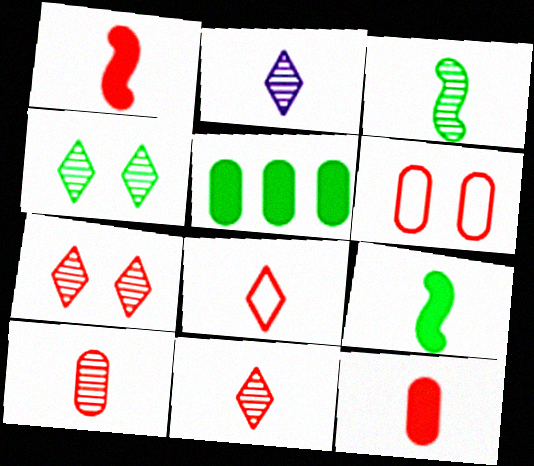[[1, 8, 10], 
[2, 3, 10]]